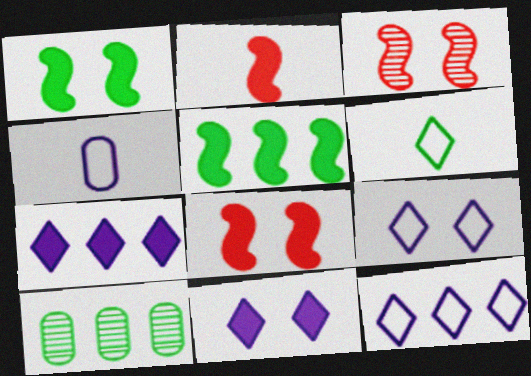[[1, 6, 10], 
[2, 9, 10]]